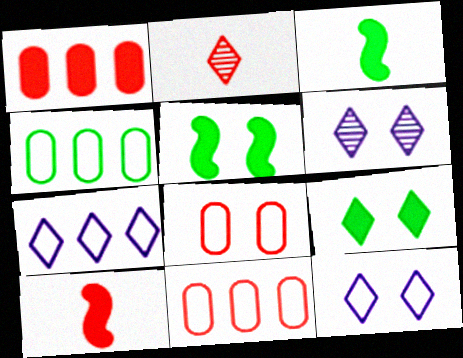[[2, 7, 9], 
[3, 6, 11], 
[4, 6, 10], 
[5, 6, 8]]